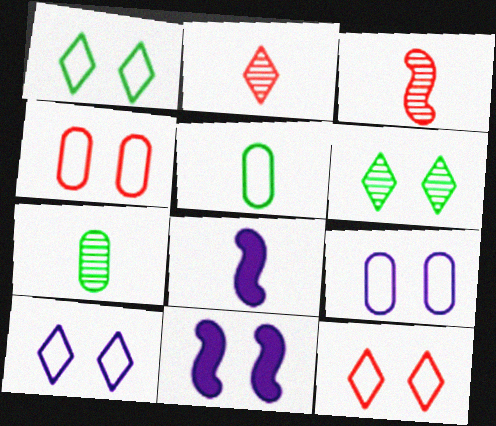[[1, 10, 12], 
[2, 5, 8], 
[4, 6, 11]]